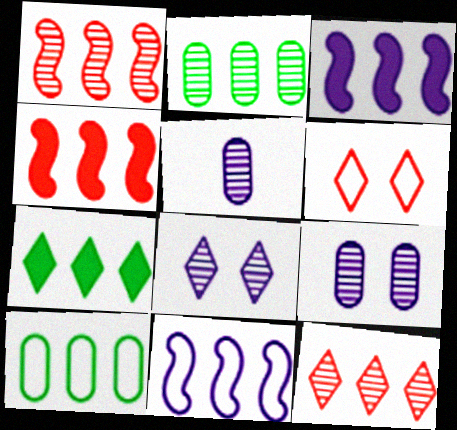[[3, 10, 12]]